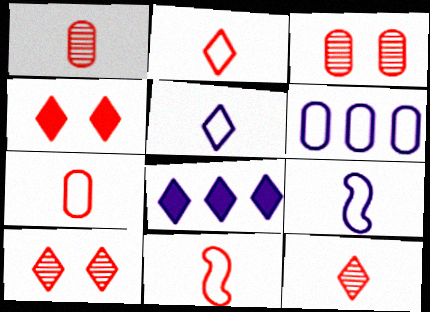[[2, 7, 11]]